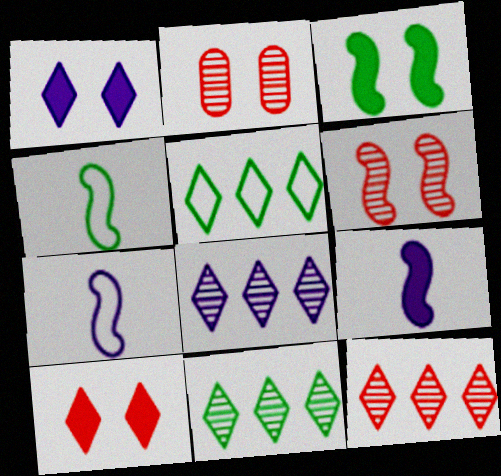[[2, 5, 9], 
[8, 11, 12]]